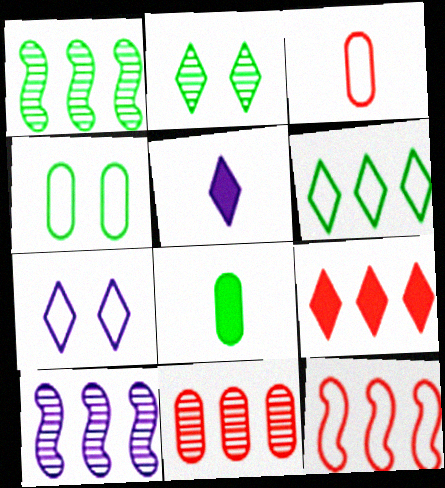[[9, 11, 12]]